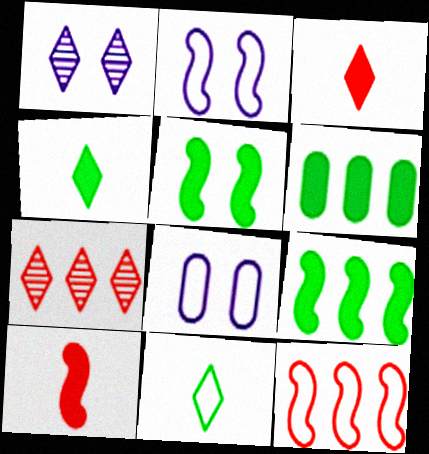[[4, 5, 6], 
[8, 11, 12]]